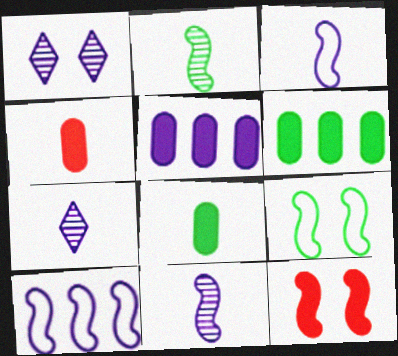[[1, 3, 5], 
[2, 10, 12]]